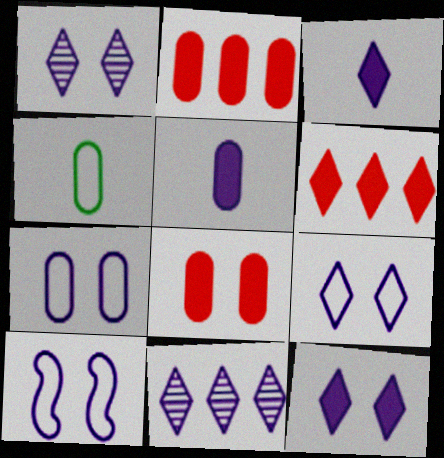[[1, 9, 12], 
[3, 9, 11], 
[5, 10, 11], 
[7, 9, 10]]